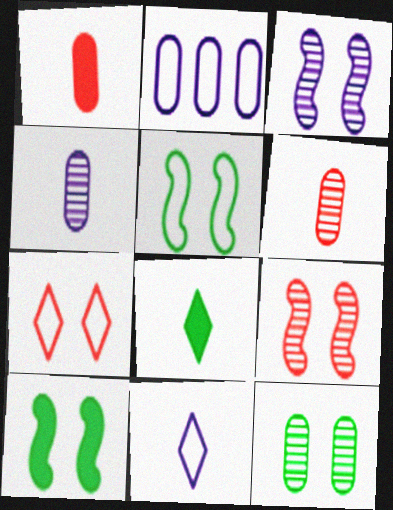[[1, 2, 12], 
[2, 8, 9]]